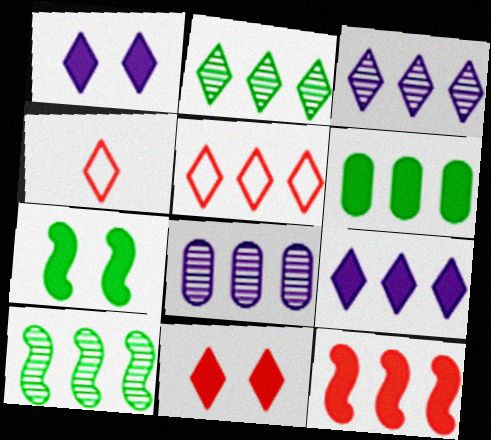[[1, 2, 4], 
[2, 5, 9], 
[4, 7, 8], 
[6, 9, 12]]